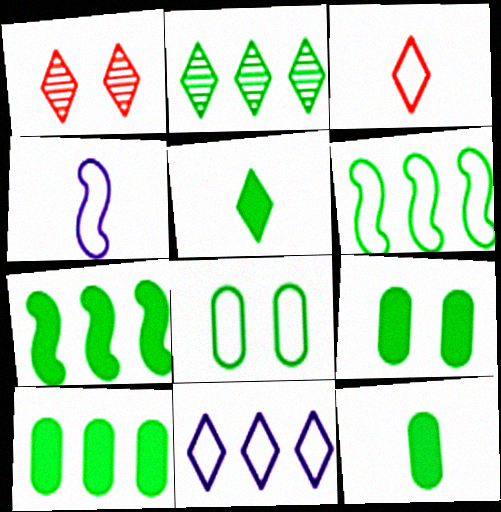[[1, 4, 10], 
[1, 5, 11], 
[2, 6, 10], 
[5, 7, 9], 
[9, 10, 12]]